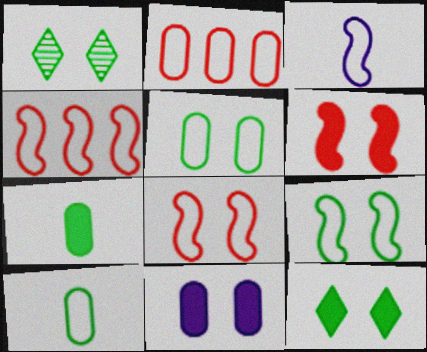[[1, 8, 11], 
[3, 4, 9], 
[6, 11, 12]]